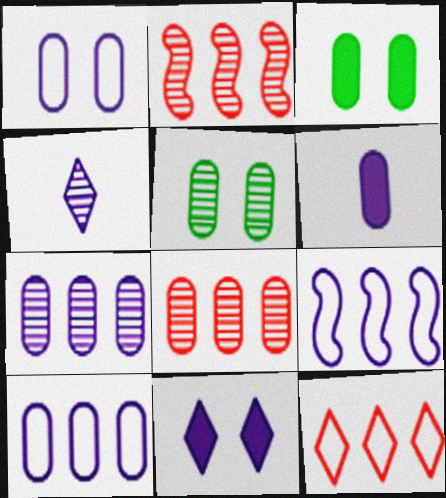[[1, 6, 7], 
[2, 4, 5]]